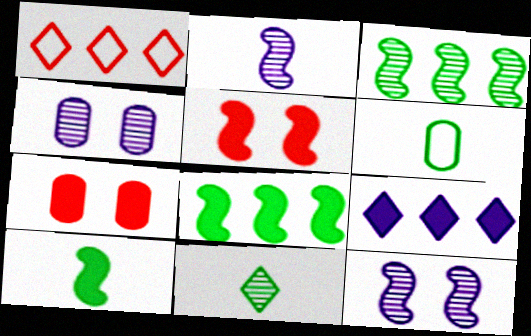[[1, 4, 10], 
[6, 10, 11], 
[7, 9, 10]]